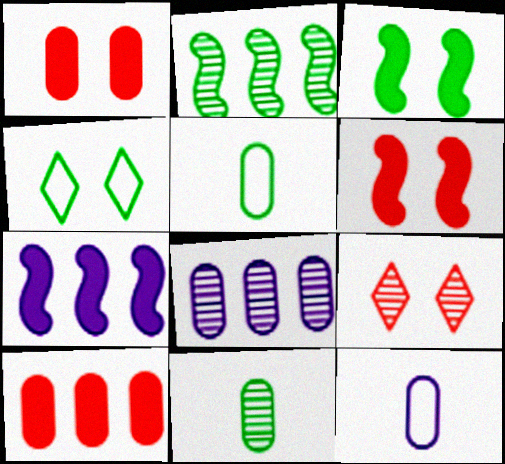[[1, 5, 8], 
[5, 7, 9]]